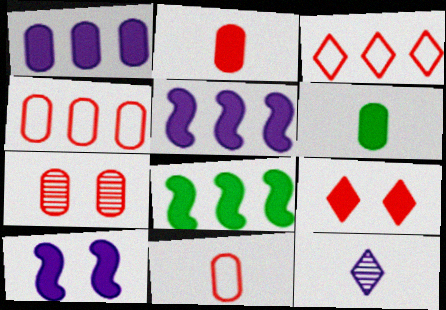[[2, 4, 7], 
[5, 6, 9]]